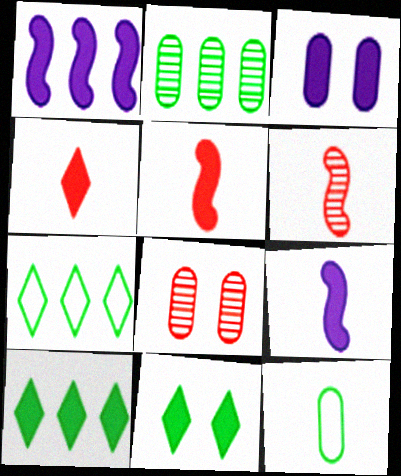[[3, 5, 10], 
[3, 6, 7], 
[7, 8, 9]]